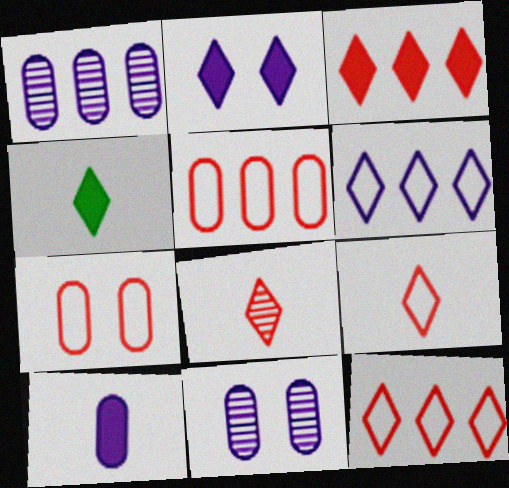[[2, 3, 4]]